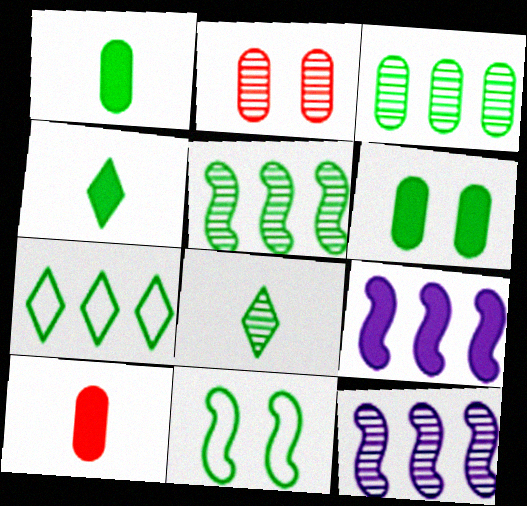[[2, 8, 12], 
[3, 4, 11]]